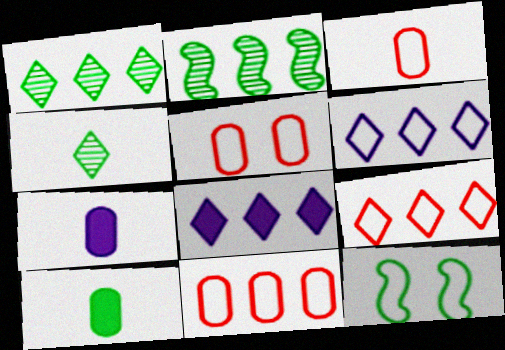[[1, 8, 9], 
[1, 10, 12], 
[2, 8, 11], 
[3, 5, 11], 
[3, 6, 12]]